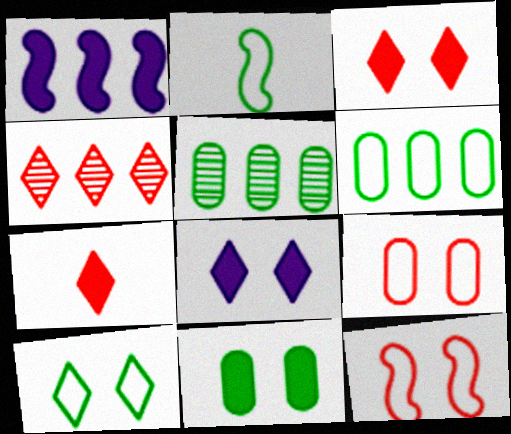[[1, 4, 6], 
[1, 7, 11], 
[2, 6, 10]]